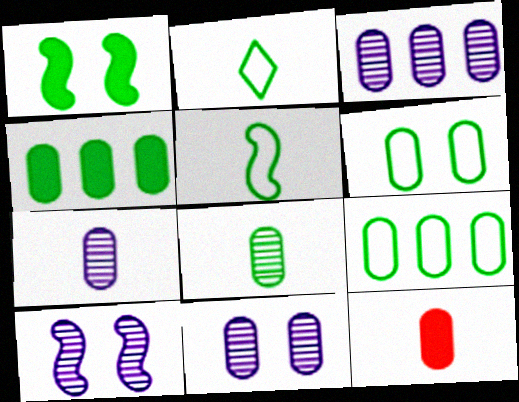[[3, 6, 12], 
[3, 7, 11], 
[4, 6, 8], 
[9, 11, 12]]